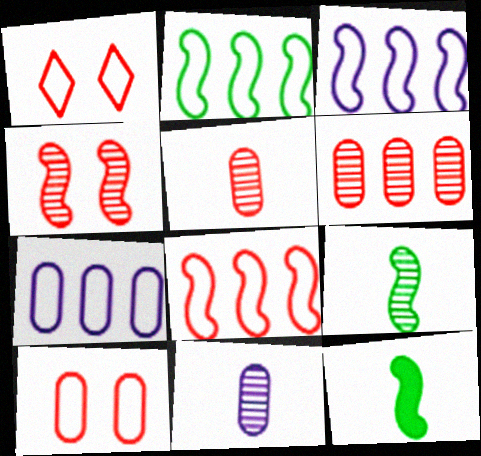[[2, 3, 8], 
[3, 4, 12]]